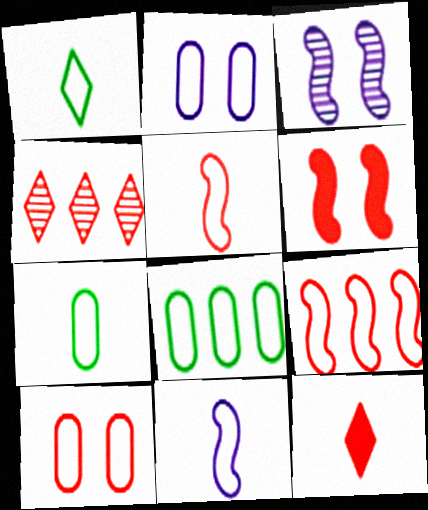[[1, 2, 9], 
[3, 8, 12]]